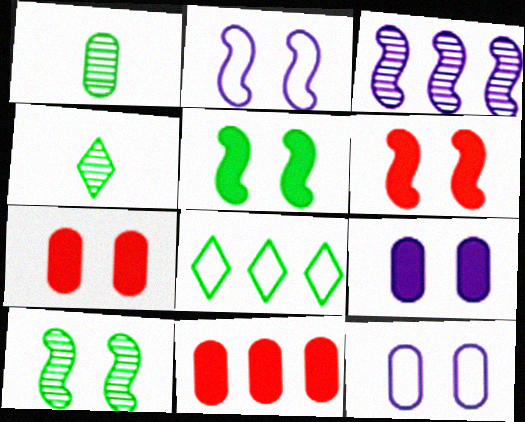[[1, 5, 8], 
[1, 11, 12], 
[2, 4, 11], 
[2, 6, 10], 
[3, 8, 11]]